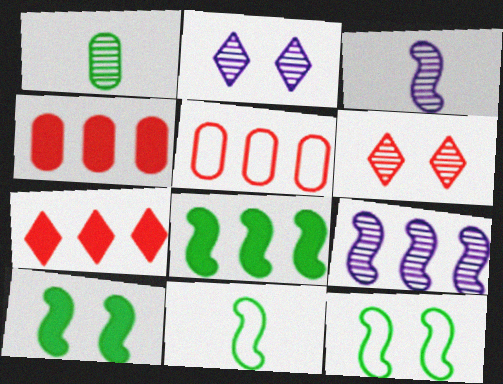[[1, 6, 9], 
[2, 4, 11]]